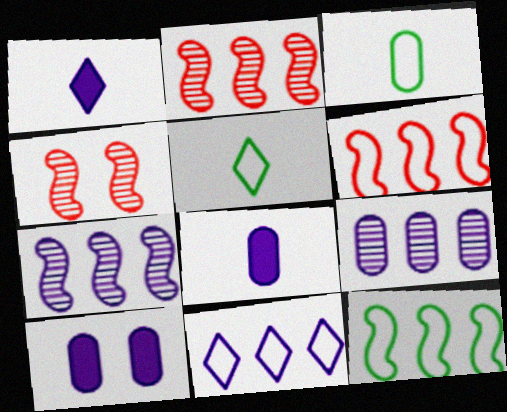[[2, 5, 10]]